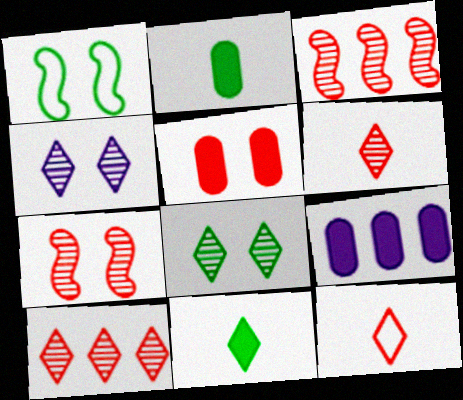[[1, 4, 5], 
[1, 6, 9], 
[2, 5, 9], 
[3, 5, 12]]